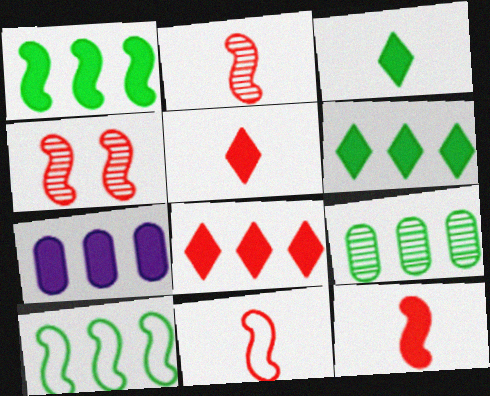[[1, 7, 8], 
[2, 11, 12], 
[6, 9, 10]]